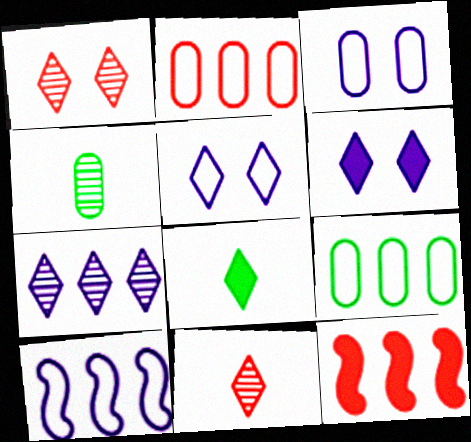[[4, 5, 12], 
[7, 9, 12]]